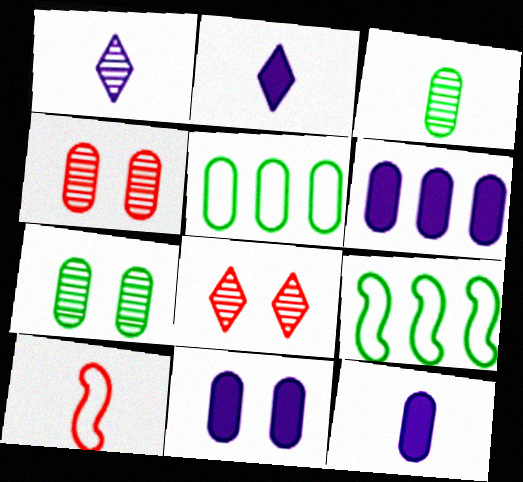[[2, 3, 10], 
[2, 4, 9], 
[4, 5, 12], 
[6, 11, 12], 
[8, 9, 12]]